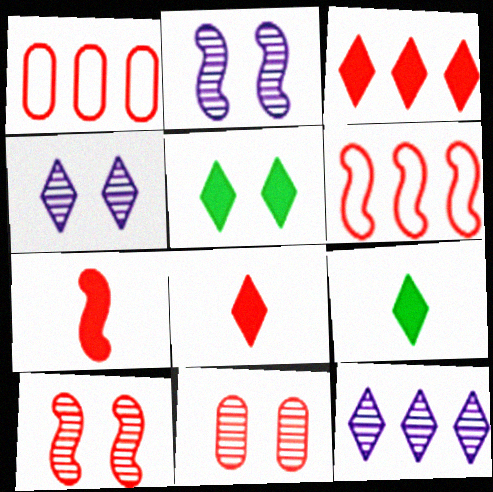[[1, 2, 9], 
[1, 8, 10], 
[6, 7, 10], 
[6, 8, 11]]